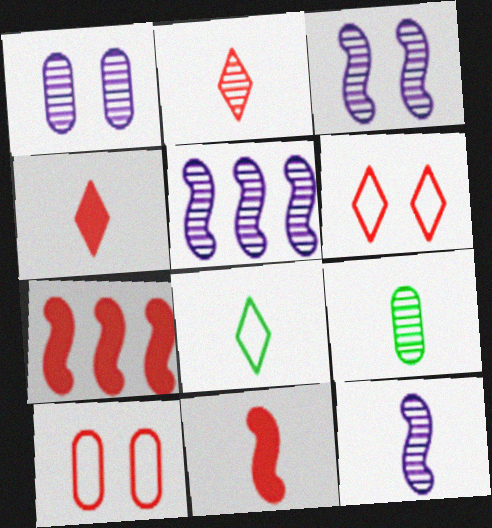[[1, 7, 8], 
[2, 7, 10], 
[2, 9, 12], 
[3, 5, 12]]